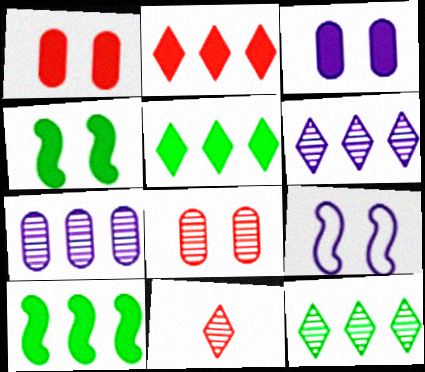[]